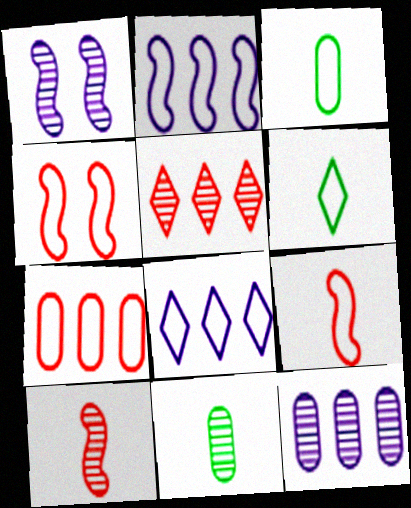[[1, 5, 11], 
[3, 4, 8]]